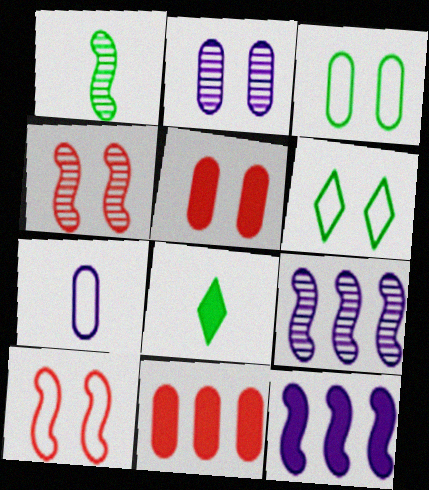[[1, 4, 9], 
[1, 10, 12], 
[2, 3, 5], 
[5, 8, 12]]